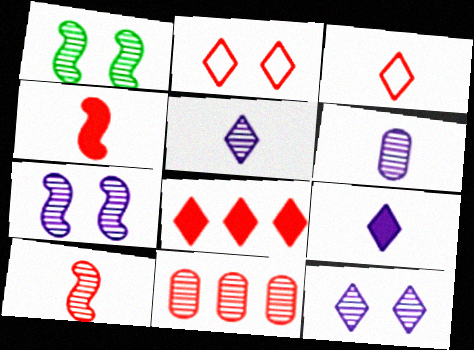[[1, 5, 11], 
[2, 4, 11]]